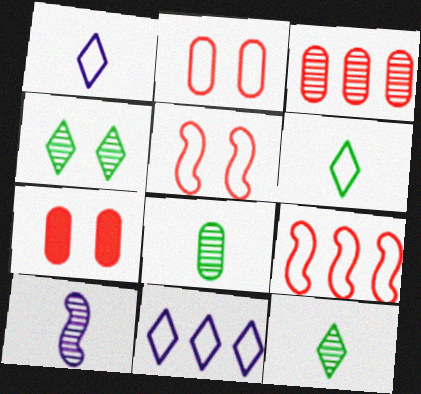[[3, 4, 10]]